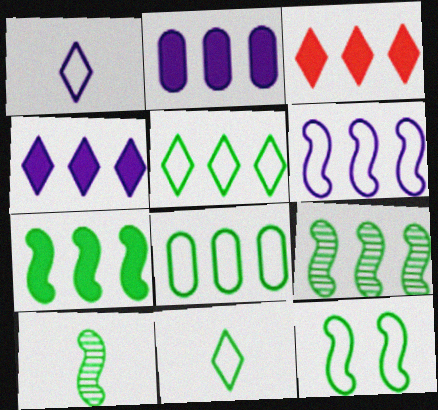[[2, 3, 7], 
[7, 10, 12], 
[8, 11, 12]]